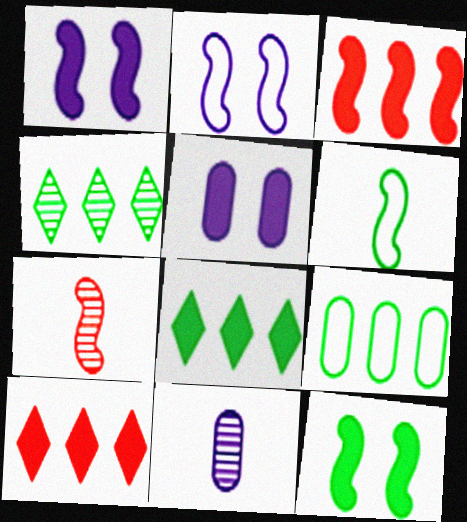[]